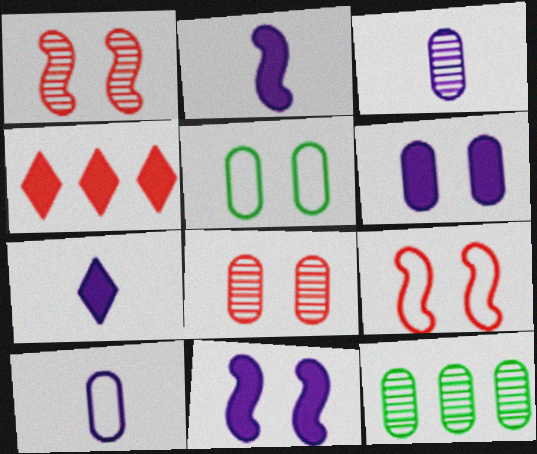[[3, 8, 12], 
[5, 6, 8], 
[7, 9, 12]]